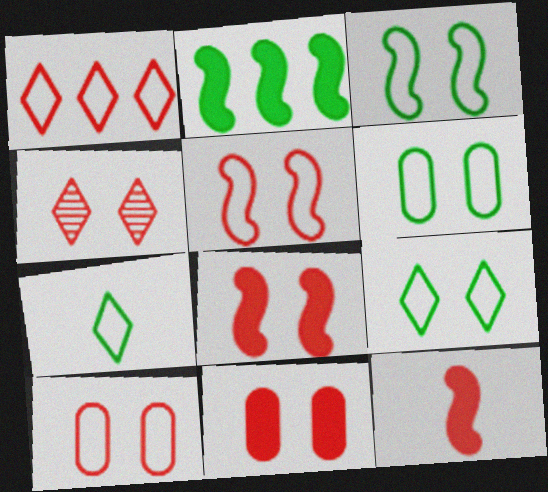[[3, 6, 9], 
[4, 5, 11], 
[4, 8, 10]]